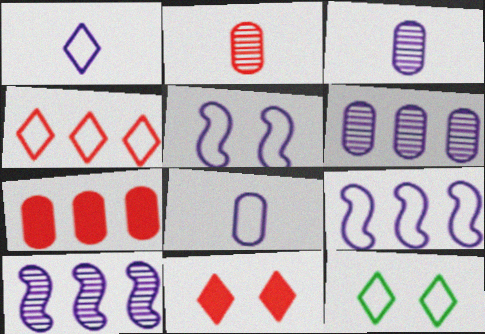[[1, 4, 12]]